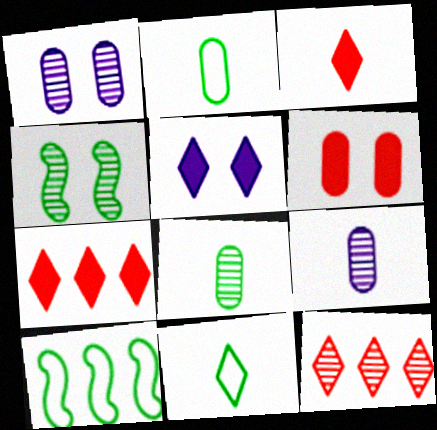[[1, 3, 10], 
[4, 9, 12], 
[5, 11, 12]]